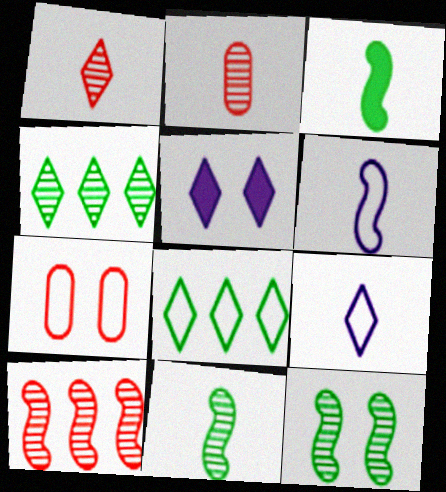[[1, 5, 8], 
[2, 3, 9], 
[5, 7, 12], 
[6, 7, 8]]